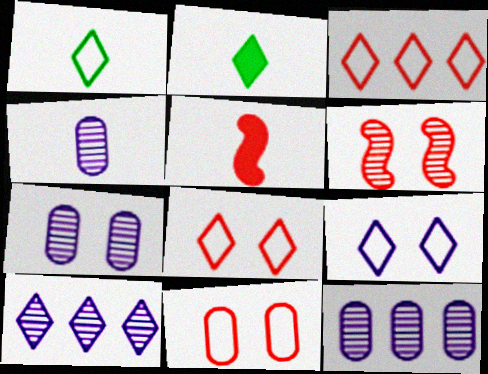[[1, 3, 9], 
[1, 4, 5], 
[2, 8, 10], 
[4, 7, 12]]